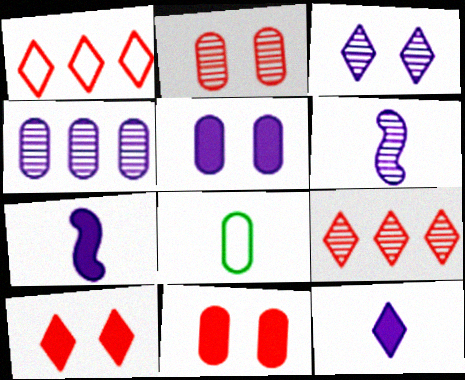[[3, 4, 6], 
[4, 8, 11]]